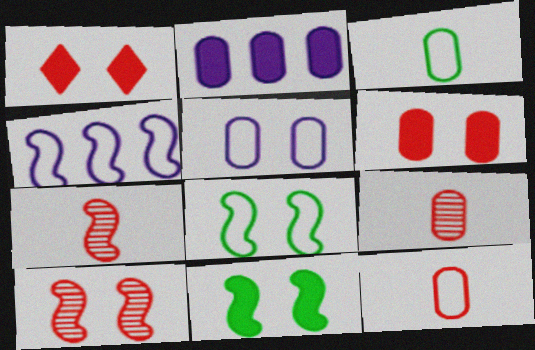[[4, 7, 11]]